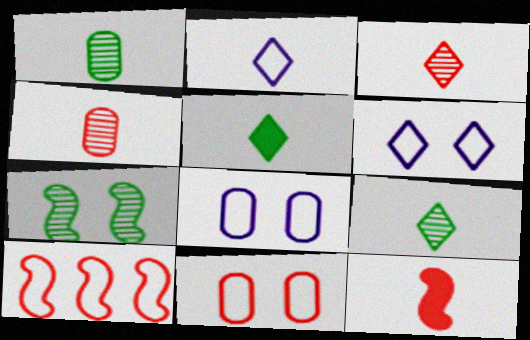[[1, 2, 12], 
[2, 3, 5]]